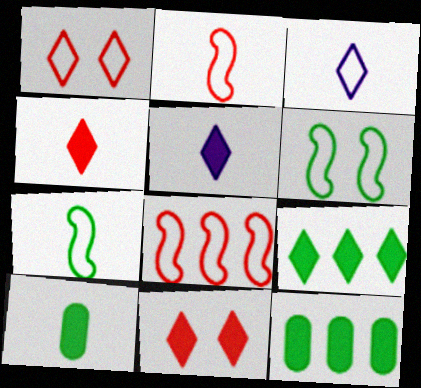[[5, 9, 11]]